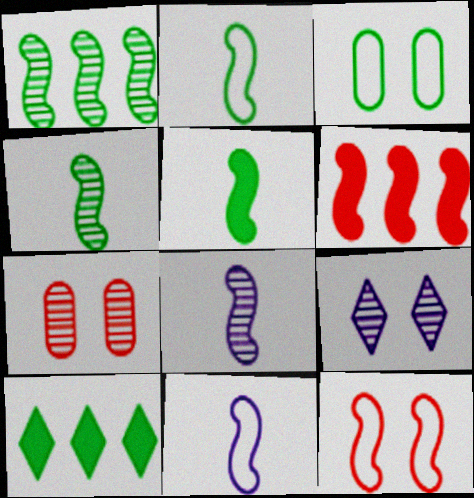[[2, 4, 5], 
[3, 4, 10], 
[7, 10, 11]]